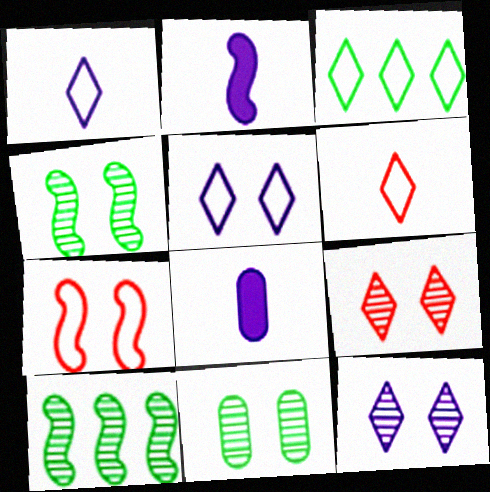[[2, 7, 10], 
[3, 5, 6]]